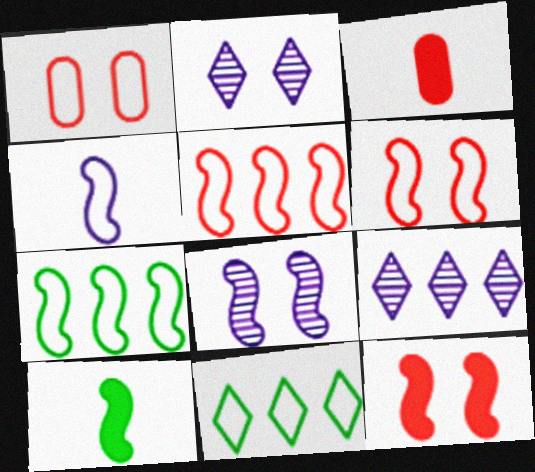[[1, 4, 11], 
[1, 9, 10], 
[2, 3, 7], 
[3, 8, 11], 
[4, 6, 7], 
[5, 8, 10]]